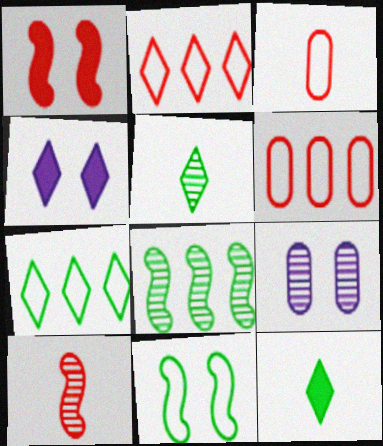[[2, 4, 5], 
[3, 4, 8]]